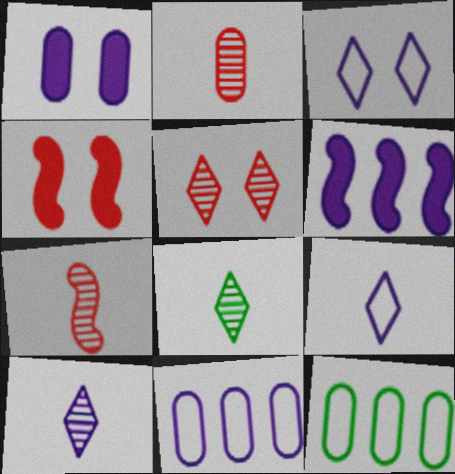[[1, 2, 12], 
[4, 8, 11], 
[4, 10, 12]]